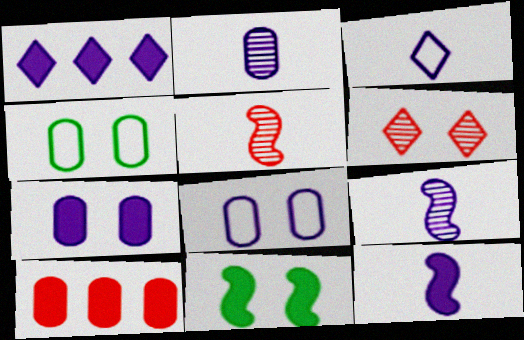[[1, 4, 5], 
[1, 7, 12], 
[1, 8, 9], 
[2, 3, 12], 
[2, 4, 10], 
[6, 8, 11]]